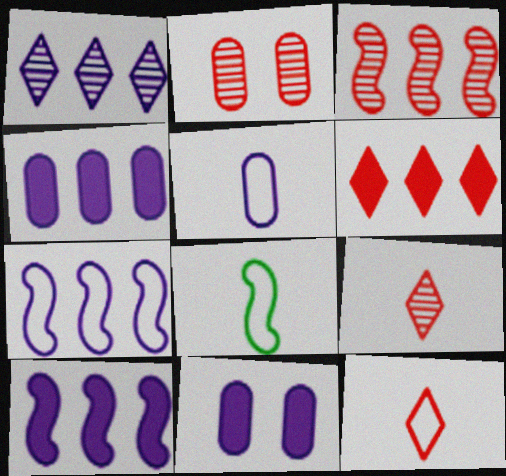[[1, 4, 7], 
[2, 3, 9], 
[5, 8, 12]]